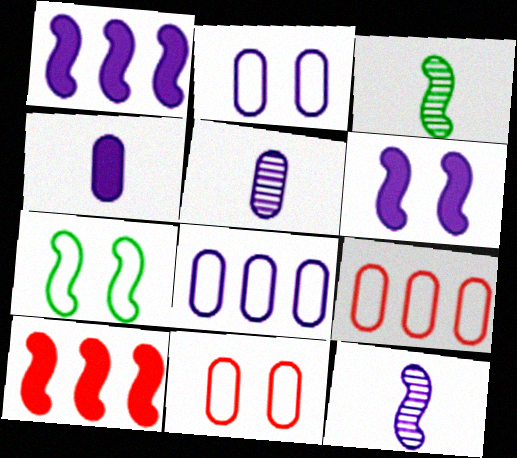[[7, 10, 12]]